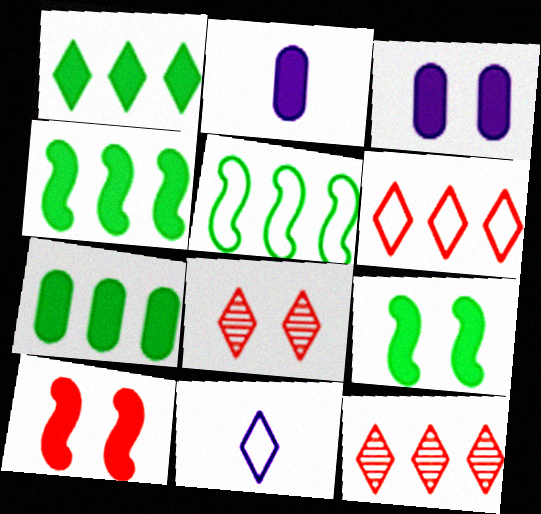[[1, 2, 10], 
[1, 4, 7], 
[1, 8, 11], 
[2, 5, 8]]